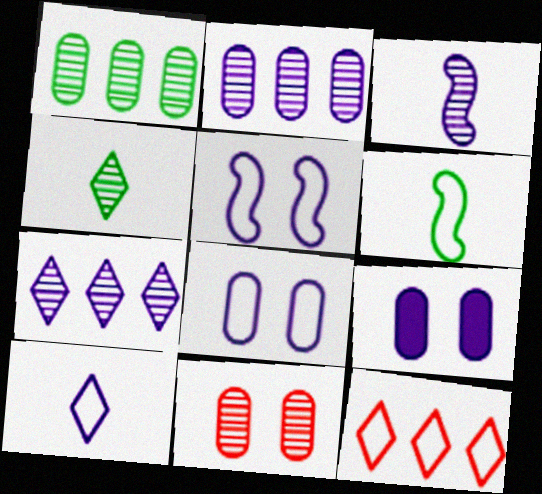[[6, 8, 12]]